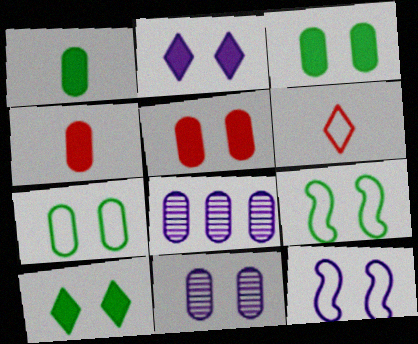[[2, 11, 12], 
[4, 7, 8], 
[5, 7, 11]]